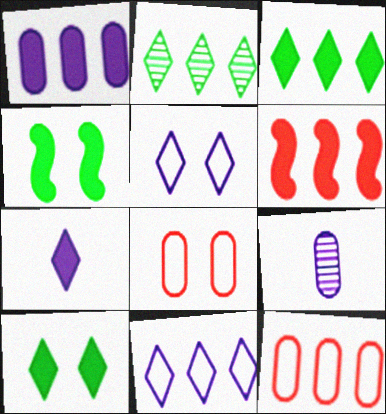[[1, 3, 6]]